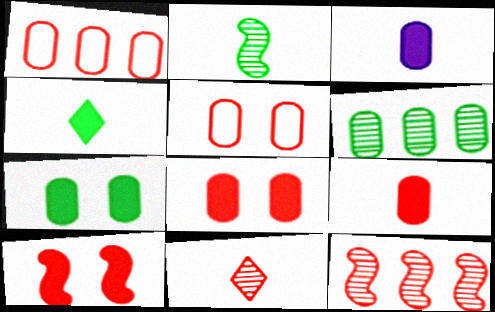[[1, 10, 11], 
[3, 5, 6]]